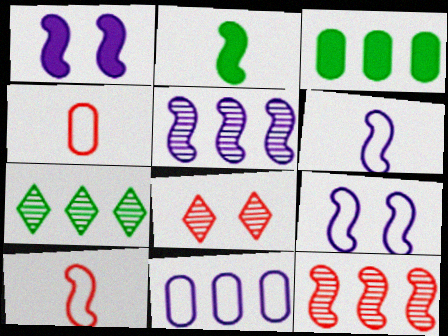[[1, 4, 7], 
[1, 5, 6], 
[2, 8, 11], 
[2, 9, 12], 
[3, 6, 8]]